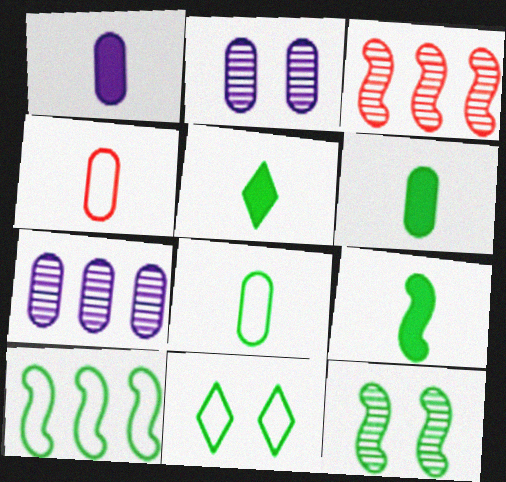[[1, 3, 11], 
[5, 6, 9], 
[8, 10, 11], 
[9, 10, 12]]